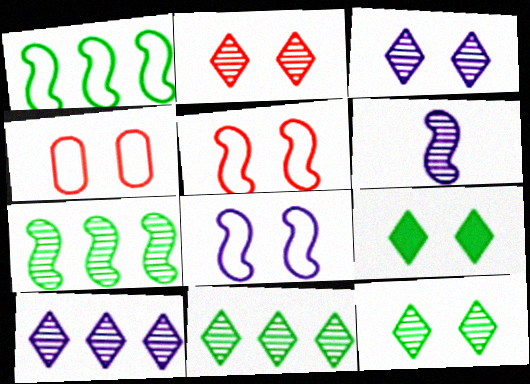[[2, 3, 12]]